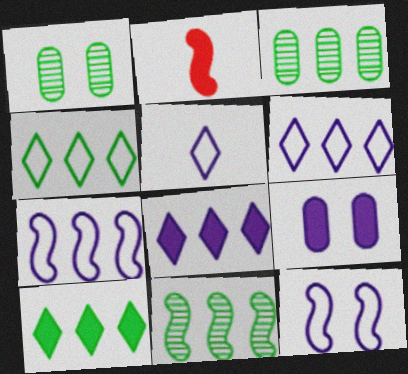[[1, 2, 6], 
[2, 9, 10], 
[2, 11, 12]]